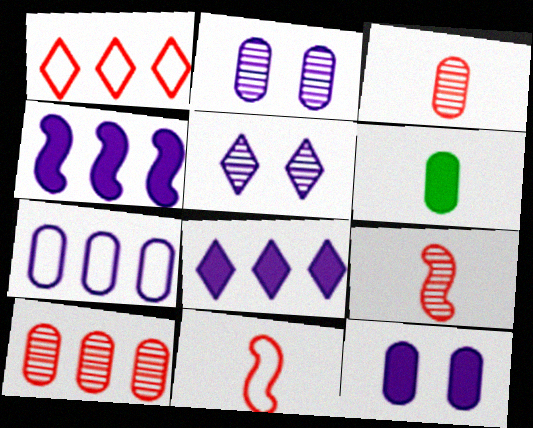[]